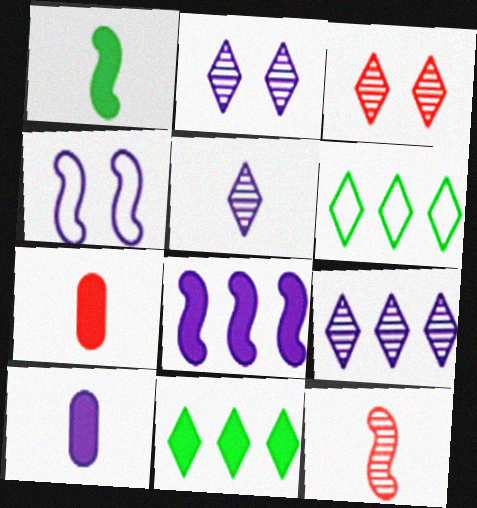[[2, 5, 9], 
[4, 9, 10]]